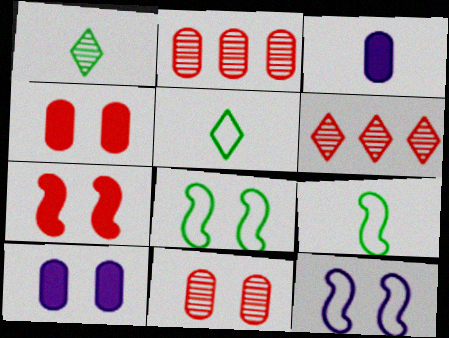[[3, 6, 8], 
[6, 9, 10]]